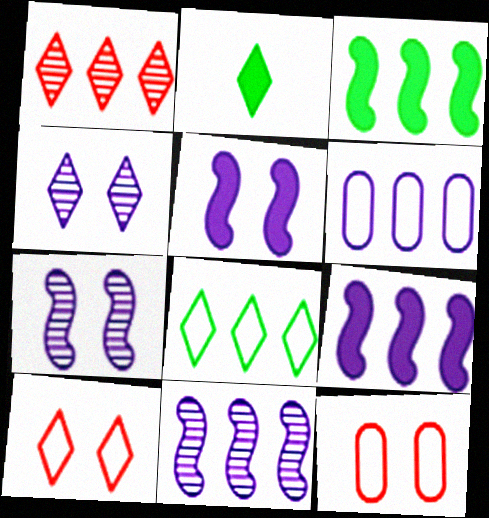[[1, 3, 6], 
[2, 11, 12]]